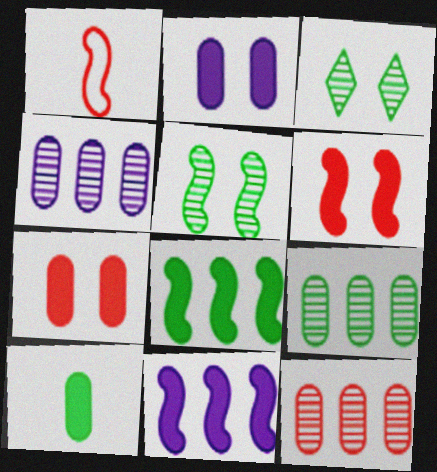[[1, 5, 11], 
[4, 9, 12]]